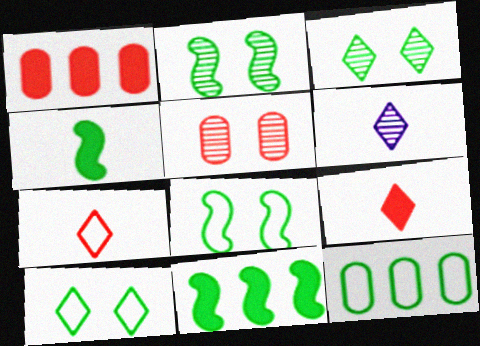[[1, 6, 8], 
[3, 4, 12]]